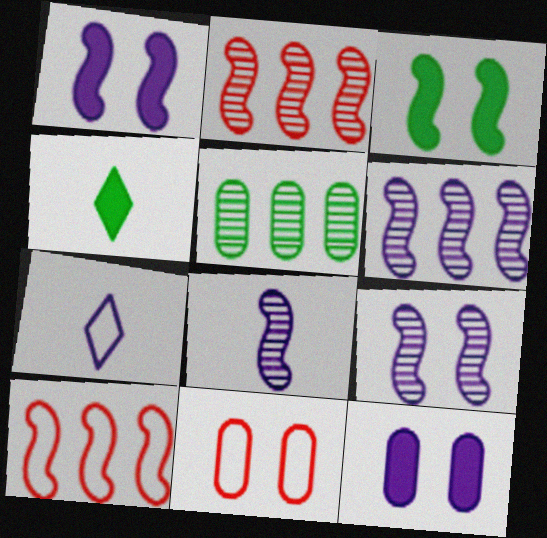[[3, 8, 10], 
[4, 6, 11], 
[6, 7, 12], 
[6, 8, 9]]